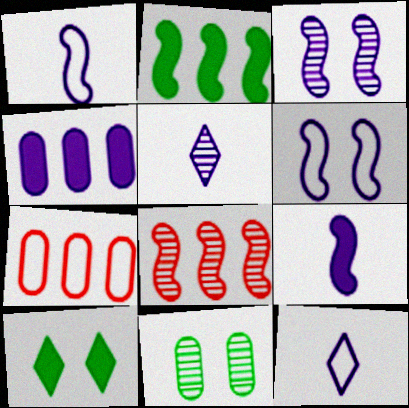[[3, 4, 12], 
[4, 5, 6], 
[5, 8, 11]]